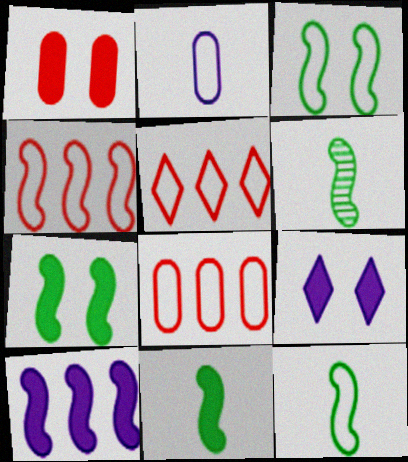[[1, 7, 9], 
[2, 3, 5], 
[4, 5, 8], 
[6, 8, 9], 
[6, 11, 12]]